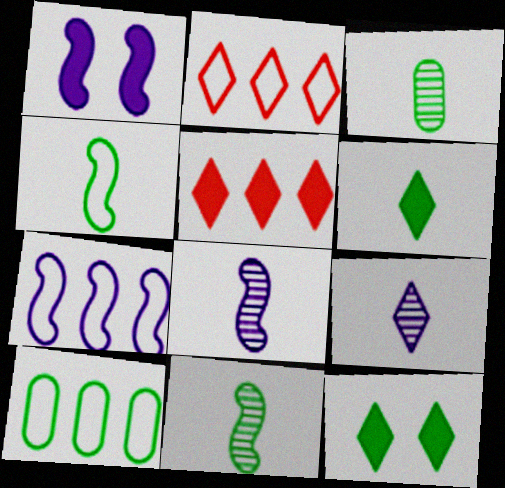[[1, 2, 3], 
[1, 7, 8], 
[2, 7, 10], 
[2, 9, 12], 
[3, 4, 6], 
[10, 11, 12]]